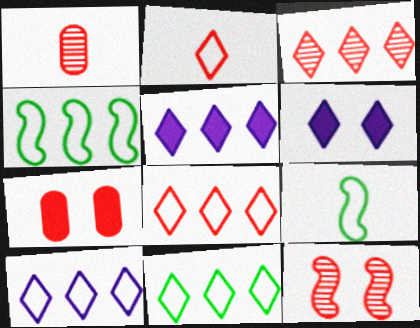[[1, 3, 12], 
[1, 4, 6], 
[3, 5, 11], 
[8, 10, 11]]